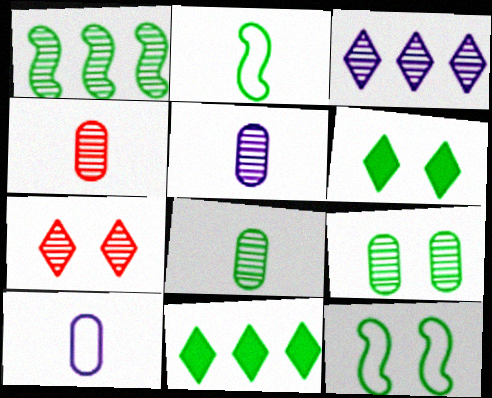[[1, 5, 7], 
[2, 9, 11], 
[4, 5, 8], 
[6, 9, 12], 
[8, 11, 12]]